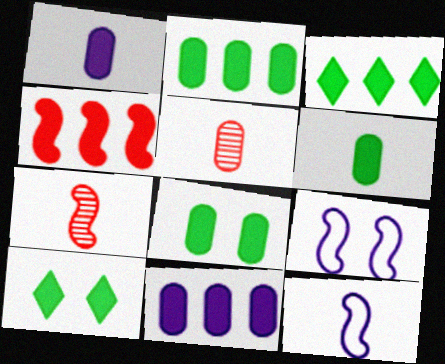[[1, 4, 10], 
[2, 6, 8], 
[3, 4, 11], 
[3, 5, 9]]